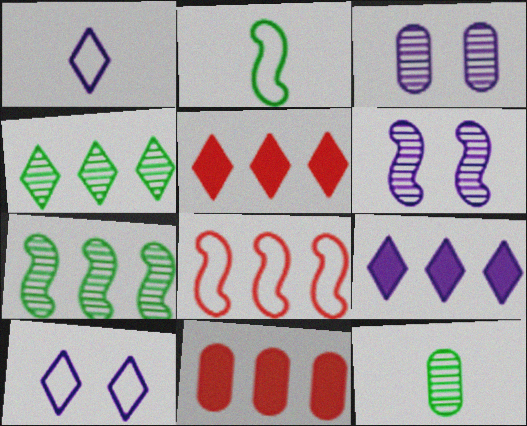[[2, 3, 5]]